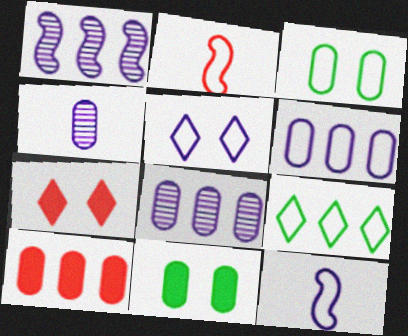[[1, 9, 10], 
[3, 4, 10], 
[5, 6, 12]]